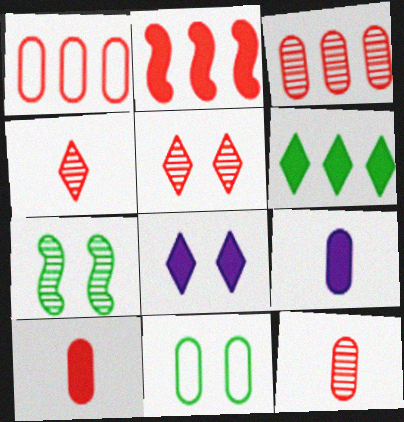[[3, 9, 11]]